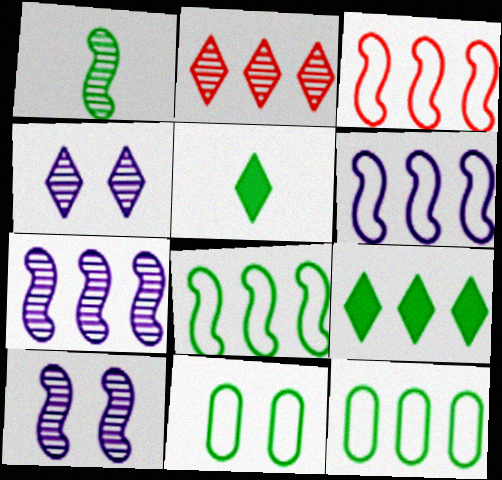[[1, 9, 11], 
[3, 6, 8]]